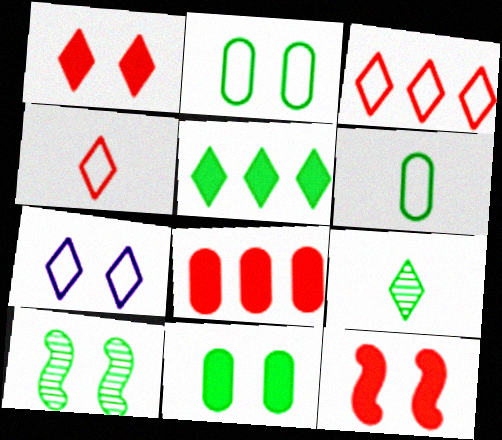[[5, 6, 10]]